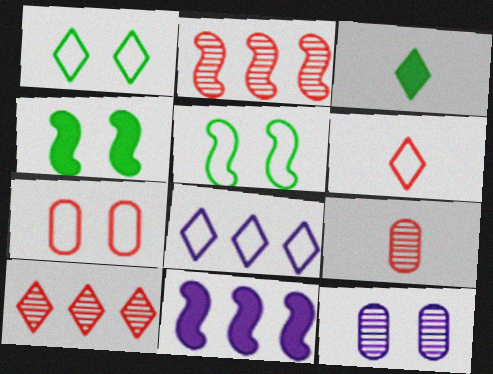[[1, 6, 8], 
[1, 9, 11], 
[4, 8, 9]]